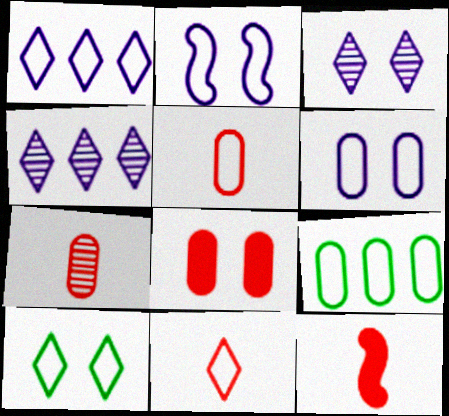[[1, 10, 11], 
[2, 9, 11], 
[3, 9, 12], 
[5, 6, 9], 
[7, 11, 12]]